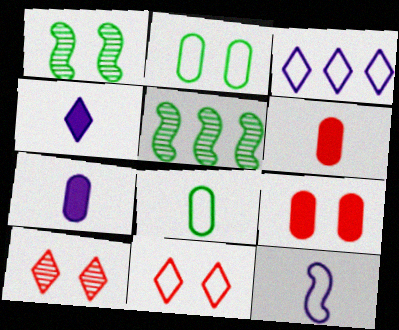[[1, 3, 6], 
[5, 7, 11]]